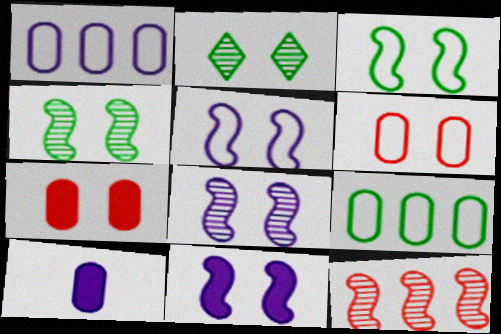[[2, 5, 7], 
[2, 6, 11], 
[5, 8, 11]]